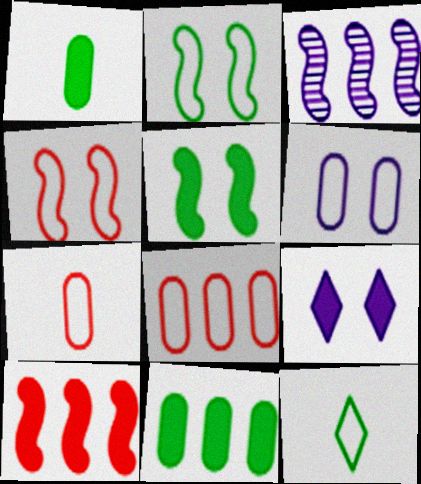[[1, 9, 10]]